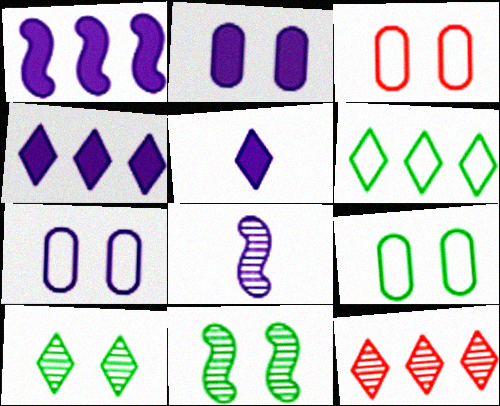[[1, 2, 5], 
[3, 7, 9], 
[4, 6, 12], 
[4, 7, 8]]